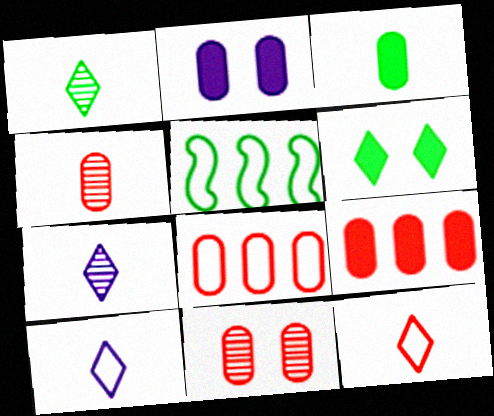[[2, 3, 9]]